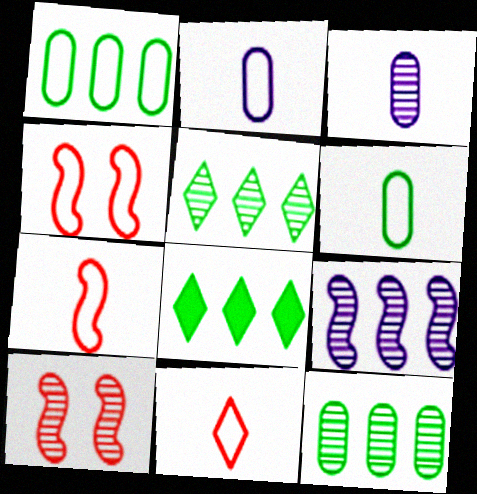[[2, 8, 10], 
[3, 4, 8], 
[3, 5, 10]]